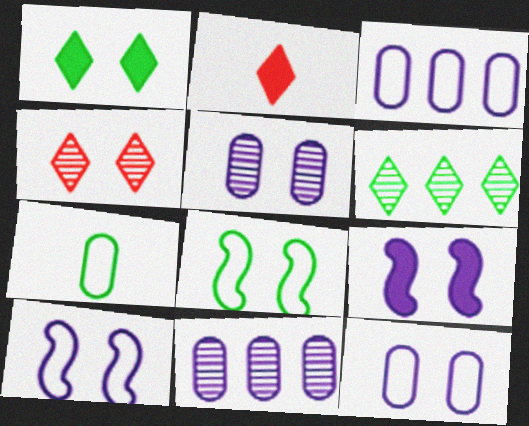[[2, 8, 11]]